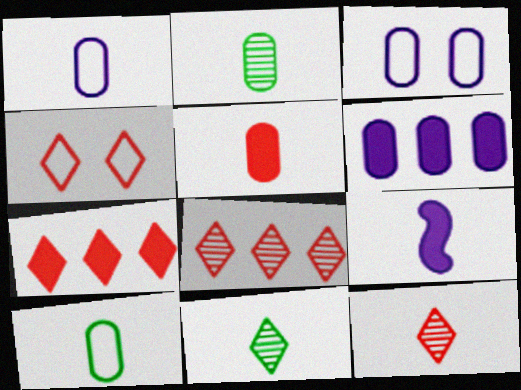[[1, 2, 5], 
[4, 7, 12], 
[9, 10, 12]]